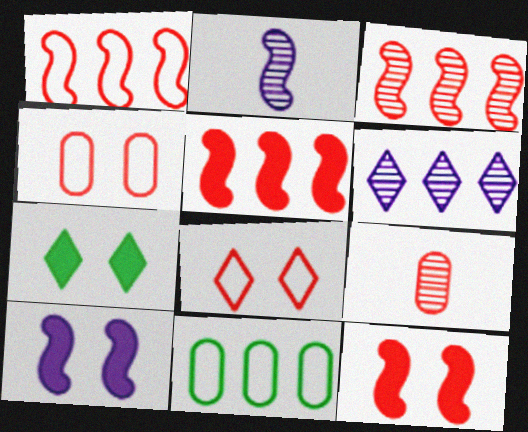[[1, 3, 5], 
[5, 6, 11], 
[5, 8, 9]]